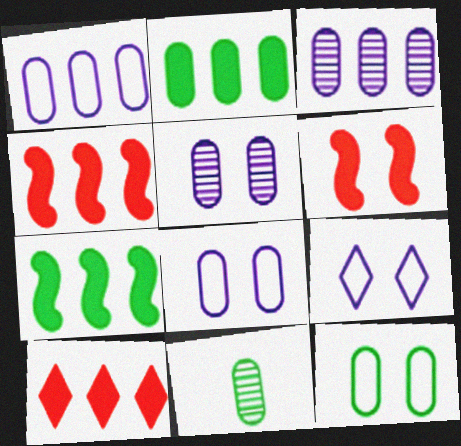[[2, 11, 12], 
[4, 9, 11]]